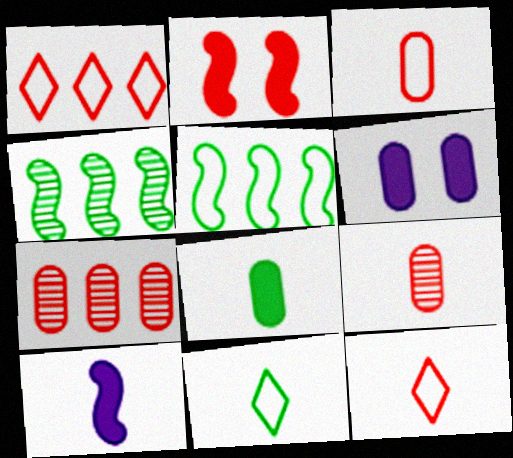[[1, 2, 9], 
[2, 7, 12], 
[4, 6, 12], 
[9, 10, 11]]